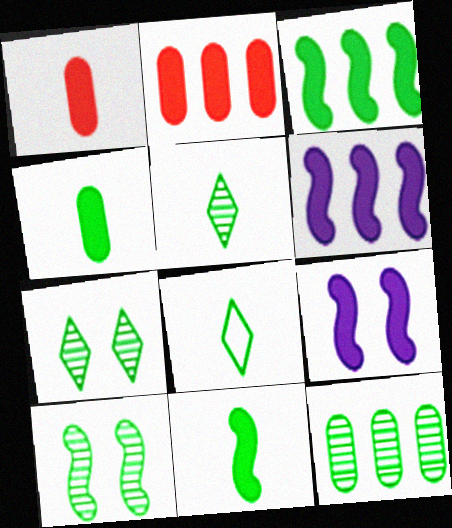[[5, 10, 12]]